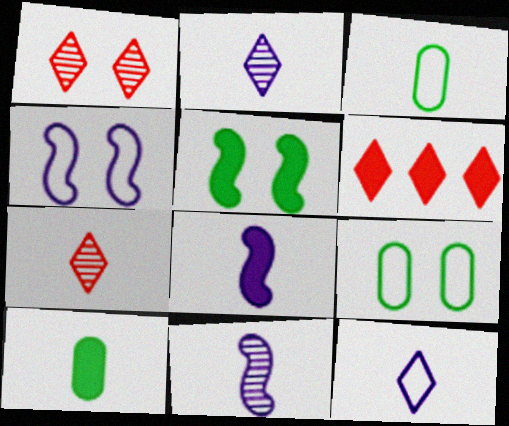[[3, 7, 8], 
[6, 9, 11]]